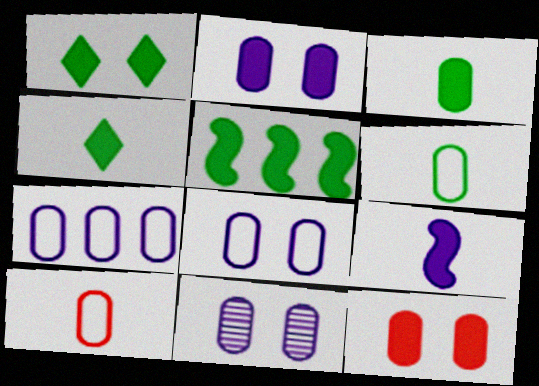[[1, 3, 5], 
[2, 8, 11]]